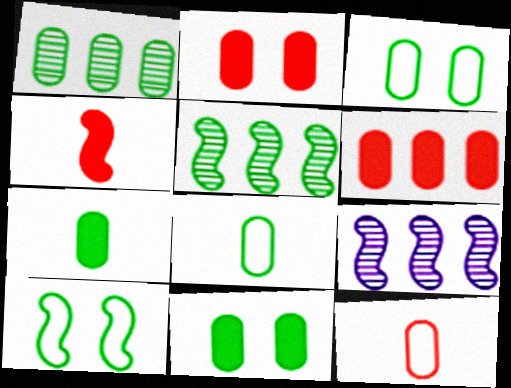[[1, 3, 7], 
[1, 8, 11], 
[4, 9, 10]]